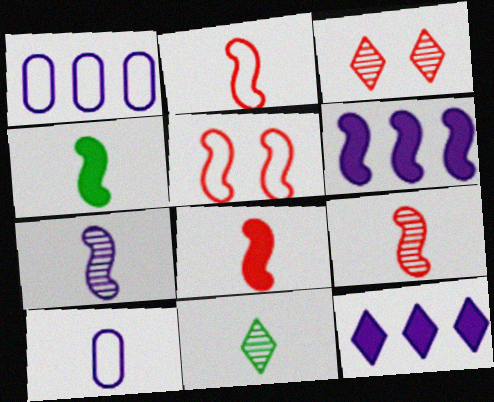[[1, 3, 4], 
[2, 4, 7], 
[2, 8, 9], 
[8, 10, 11]]